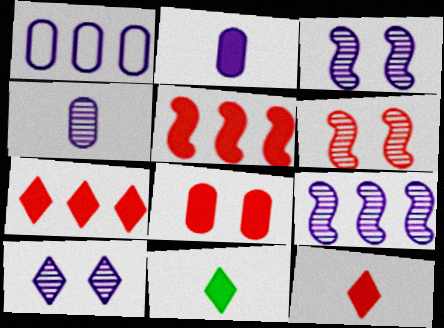[[1, 6, 11], 
[4, 9, 10], 
[5, 8, 12]]